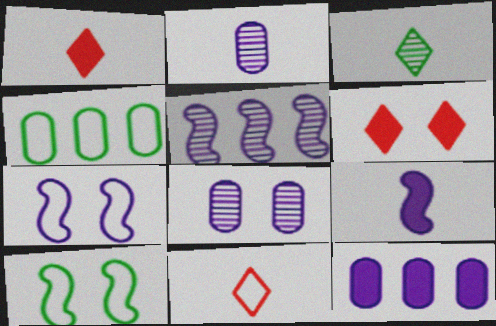[[4, 7, 11], 
[5, 7, 9], 
[6, 8, 10]]